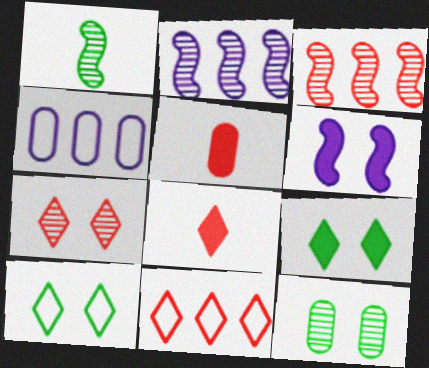[[2, 5, 10], 
[4, 5, 12], 
[7, 8, 11]]